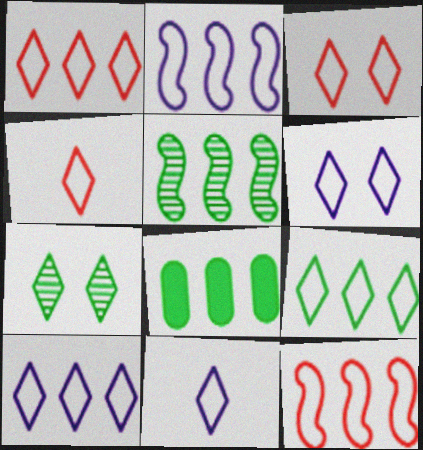[[1, 3, 4], 
[1, 9, 10], 
[3, 9, 11], 
[4, 6, 9], 
[5, 8, 9], 
[6, 10, 11]]